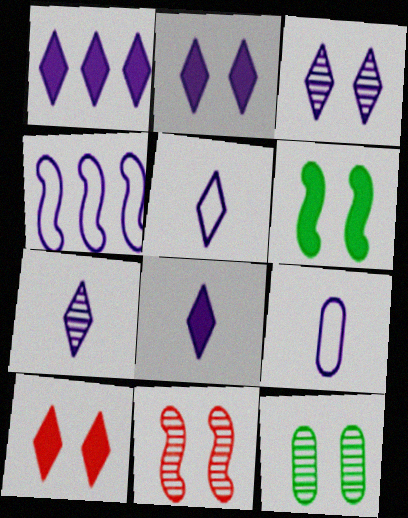[[1, 2, 8], 
[1, 3, 5], 
[3, 11, 12], 
[5, 7, 8]]